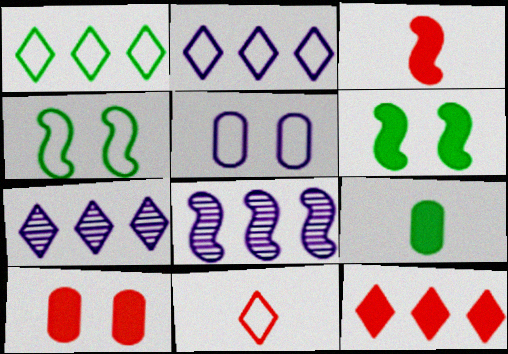[[1, 7, 12], 
[3, 4, 8], 
[3, 10, 12]]